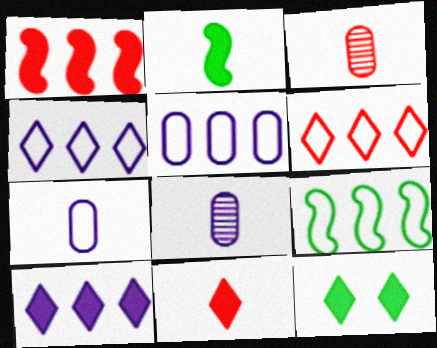[[5, 6, 9], 
[10, 11, 12]]